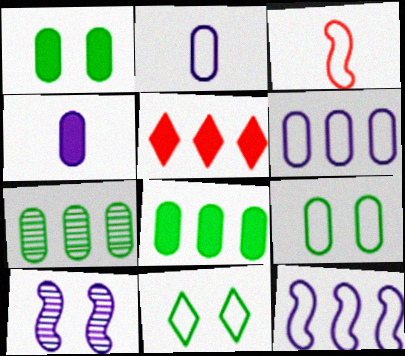[[3, 6, 11], 
[5, 7, 12]]